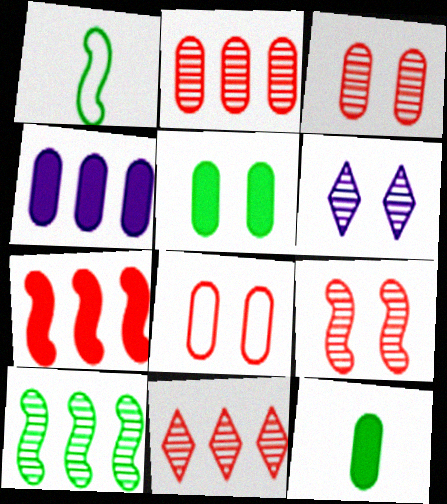[]